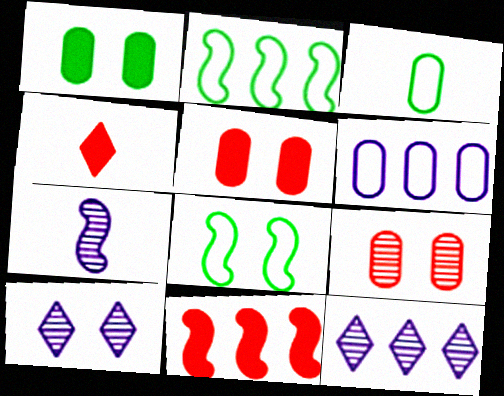[[3, 4, 7], 
[3, 10, 11], 
[4, 5, 11], 
[5, 8, 10], 
[7, 8, 11]]